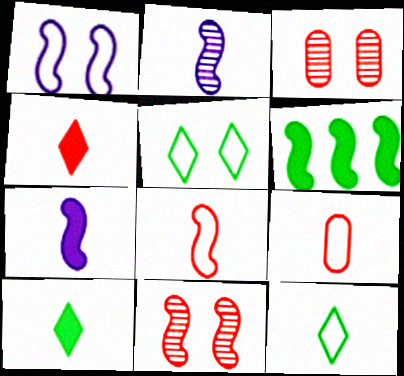[[2, 9, 10]]